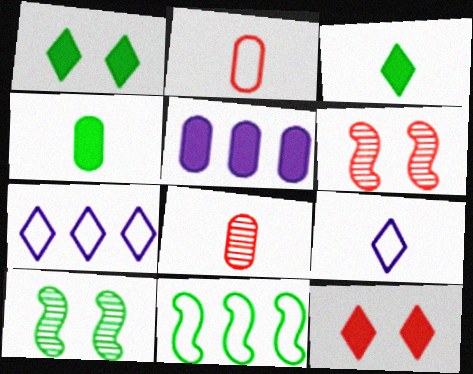[[4, 6, 7]]